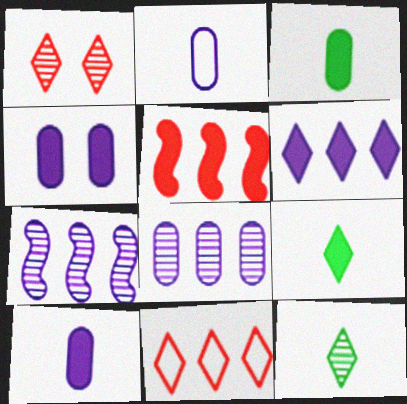[[2, 4, 8], 
[4, 5, 9]]